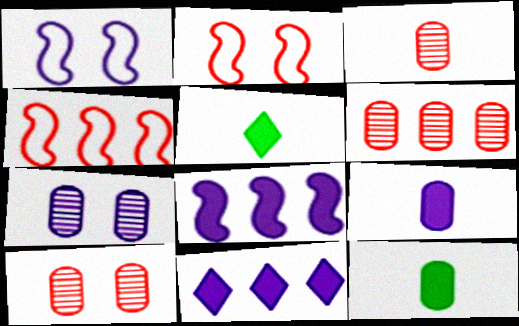[[1, 5, 6], 
[3, 6, 10], 
[4, 5, 7]]